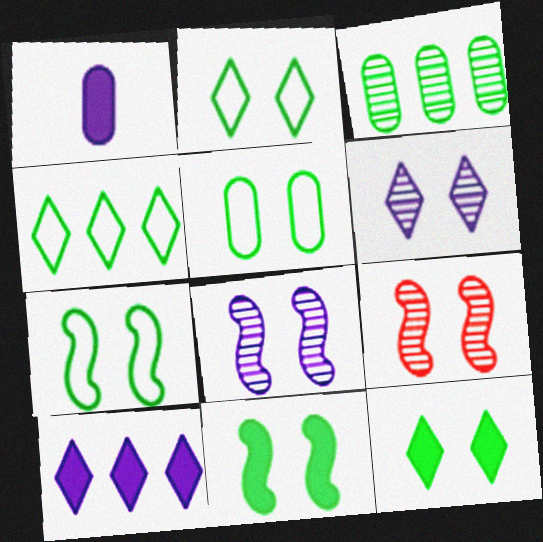[[1, 4, 9], 
[2, 5, 7]]